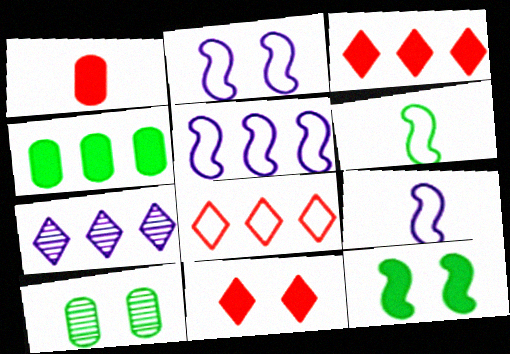[[2, 5, 9], 
[2, 10, 11], 
[3, 9, 10]]